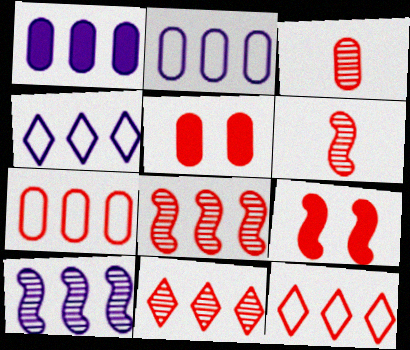[[1, 4, 10], 
[3, 5, 7], 
[3, 9, 12], 
[5, 6, 12]]